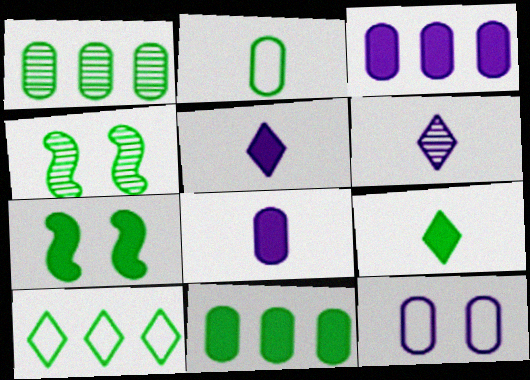[[7, 9, 11]]